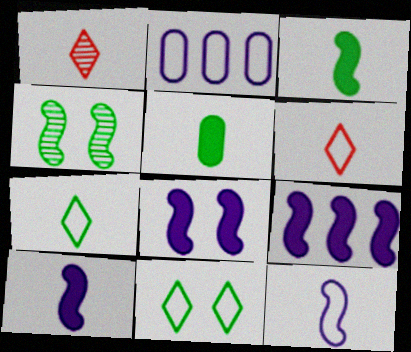[[1, 5, 12], 
[8, 9, 10]]